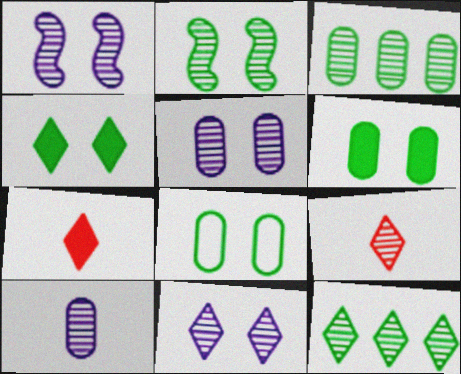[[1, 3, 9], 
[1, 5, 11], 
[2, 4, 8], 
[9, 11, 12]]